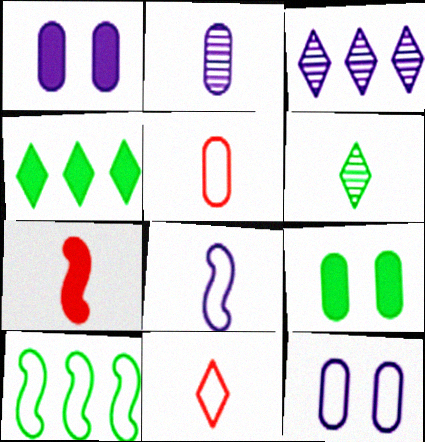[[1, 3, 8], 
[1, 4, 7], 
[6, 9, 10], 
[10, 11, 12]]